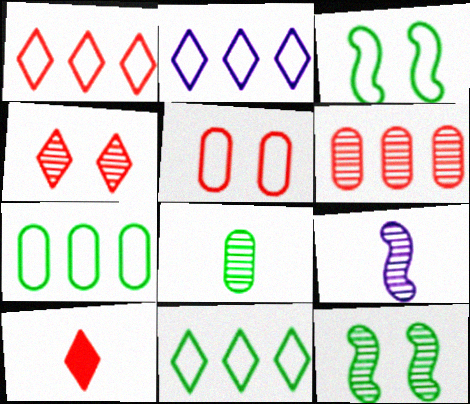[[1, 2, 11], 
[1, 4, 10]]